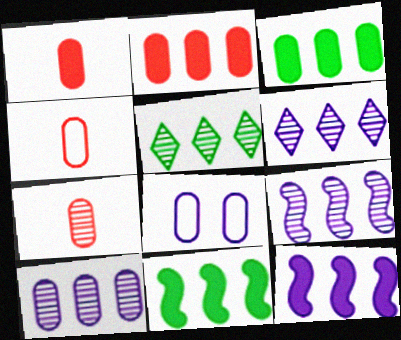[[1, 4, 7], 
[3, 7, 8], 
[6, 9, 10]]